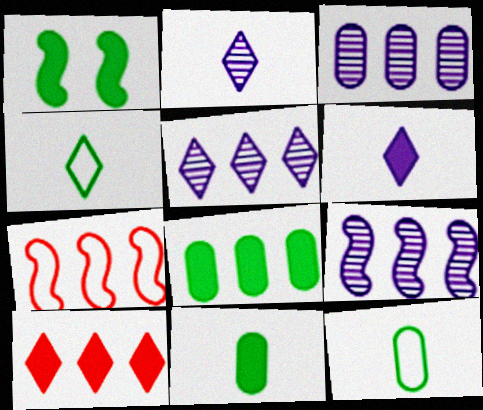[[3, 5, 9], 
[5, 7, 8]]